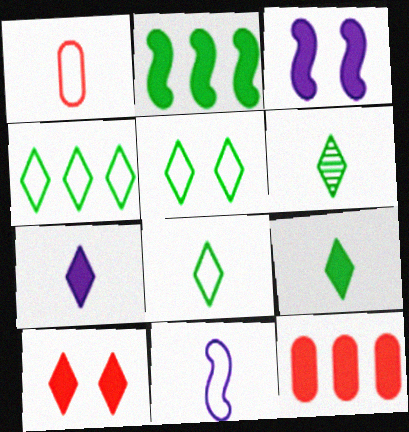[[1, 8, 11], 
[3, 9, 12], 
[4, 5, 8], 
[6, 8, 9]]